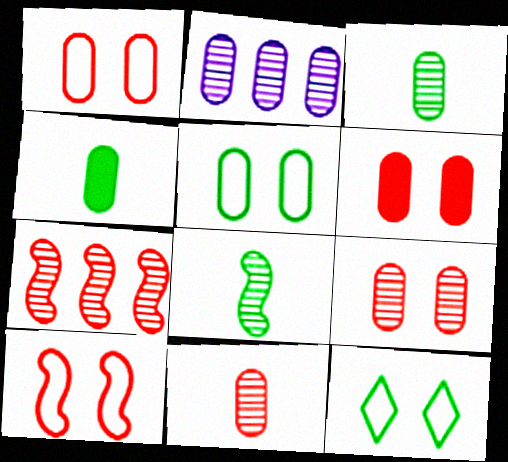[[1, 2, 4], 
[1, 6, 9], 
[2, 3, 9]]